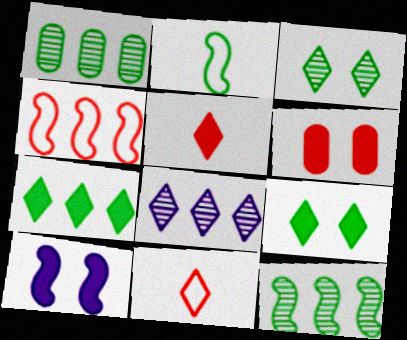[[1, 2, 9], 
[1, 10, 11], 
[2, 6, 8], 
[6, 9, 10], 
[8, 9, 11]]